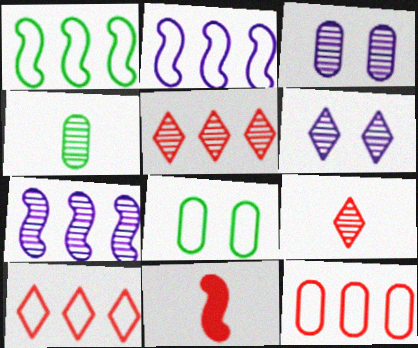[]